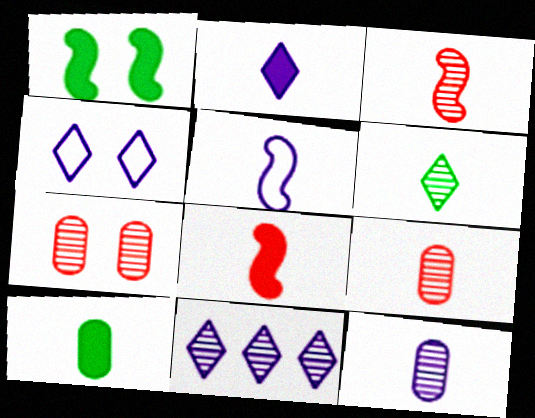[[1, 4, 7], 
[2, 4, 11], 
[2, 5, 12], 
[2, 8, 10], 
[3, 6, 12]]